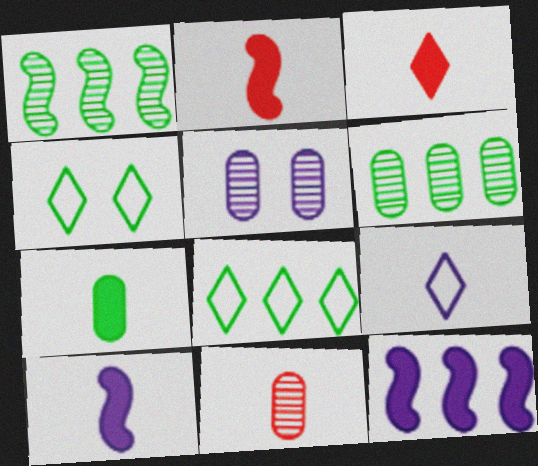[[1, 4, 7], 
[2, 5, 8], 
[3, 7, 10], 
[4, 11, 12], 
[5, 6, 11], 
[5, 9, 12]]